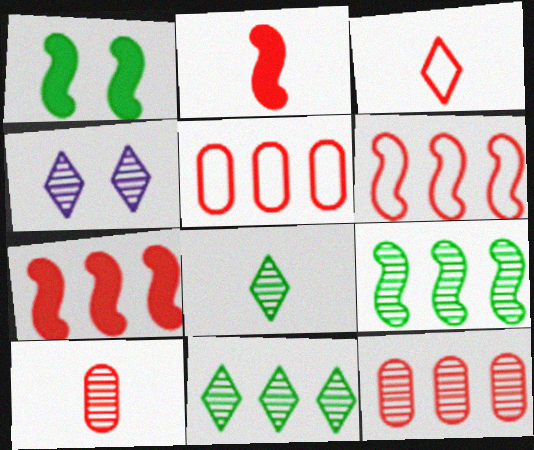[[2, 3, 10], 
[4, 9, 10]]